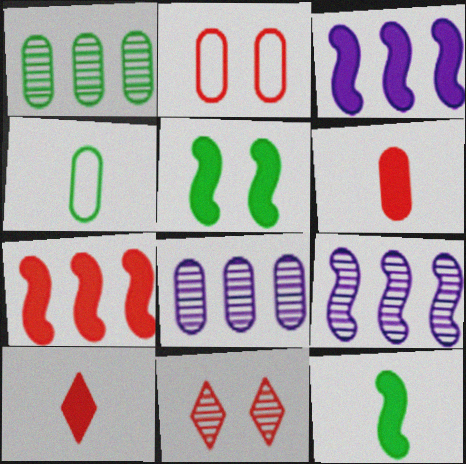[[3, 4, 11]]